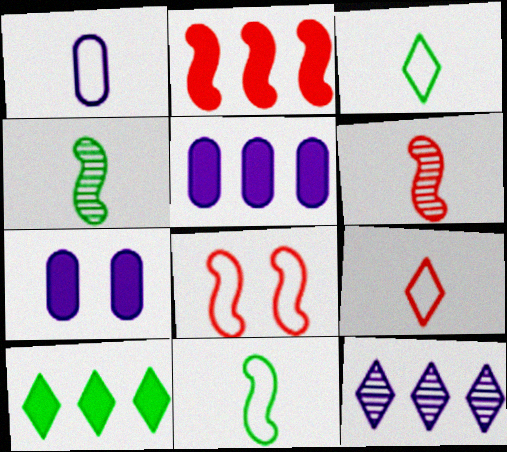[[1, 9, 11], 
[2, 5, 10], 
[2, 6, 8]]